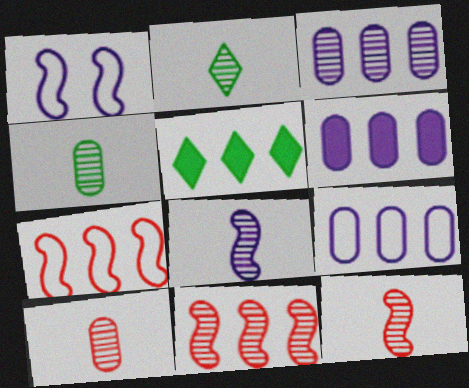[[1, 5, 10], 
[2, 8, 10], 
[3, 5, 7], 
[3, 6, 9], 
[5, 9, 11]]